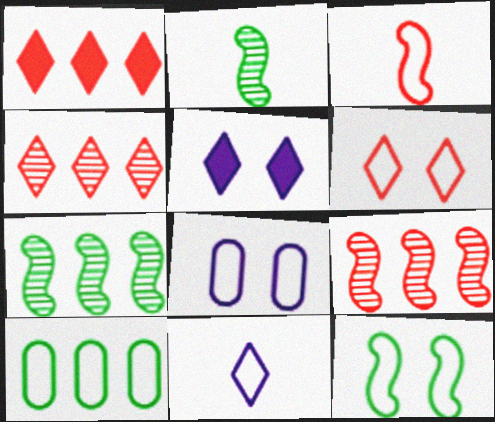[[1, 2, 8], 
[6, 8, 12]]